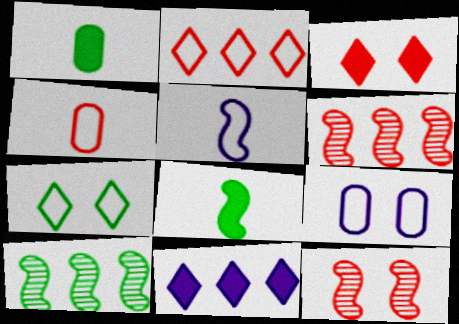[[1, 7, 10], 
[3, 4, 6]]